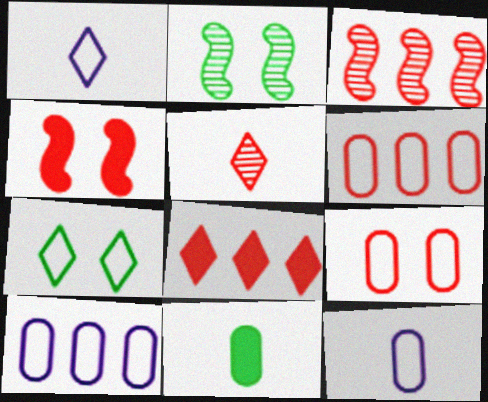[[2, 8, 12], 
[3, 6, 8], 
[4, 5, 6]]